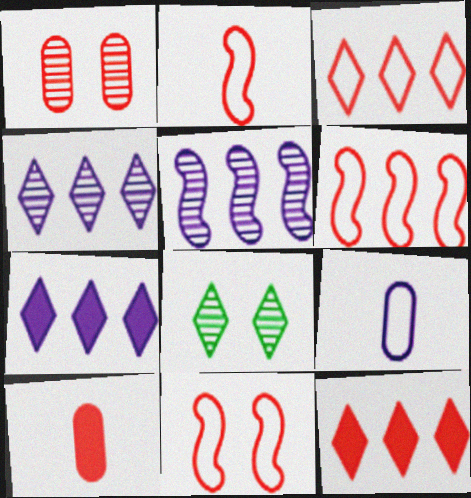[[1, 2, 12], 
[2, 6, 11]]